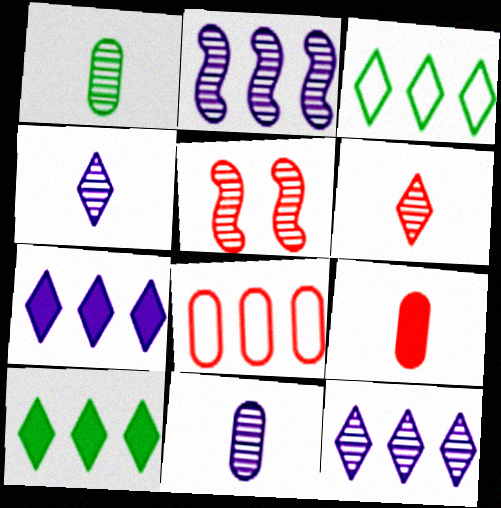[[1, 5, 12], 
[2, 8, 10]]